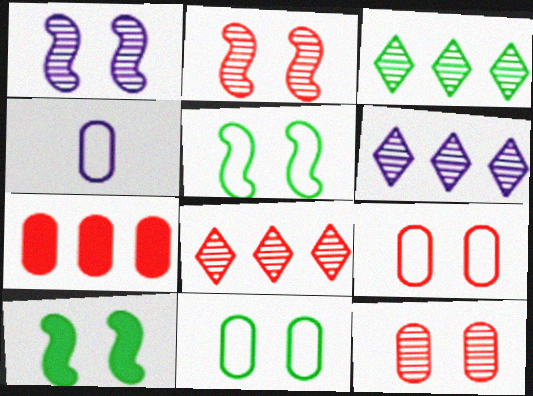[[3, 6, 8], 
[4, 8, 10]]